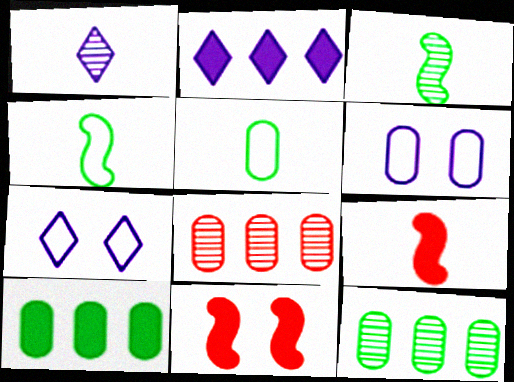[[1, 2, 7], 
[1, 5, 9], 
[7, 9, 12]]